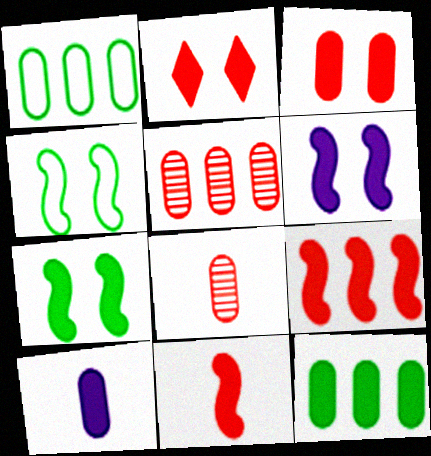[[3, 10, 12]]